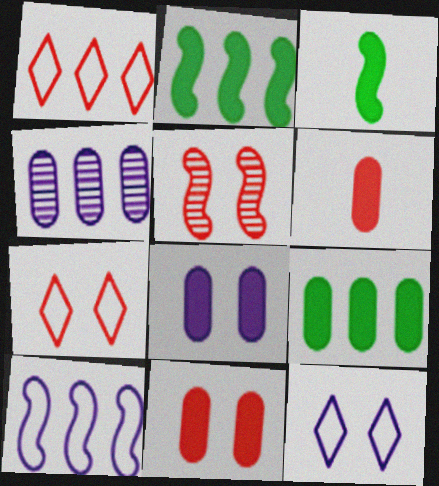[[1, 2, 4], 
[1, 5, 6], 
[3, 4, 7], 
[3, 5, 10], 
[5, 7, 11], 
[6, 8, 9]]